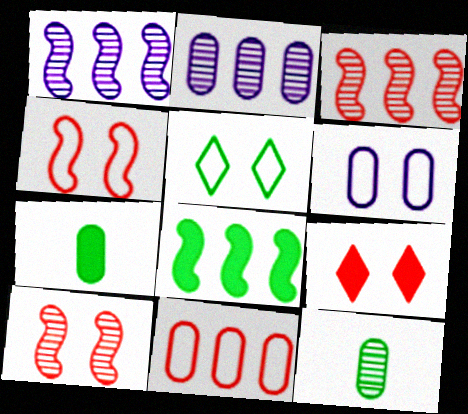[[4, 5, 6], 
[5, 8, 12]]